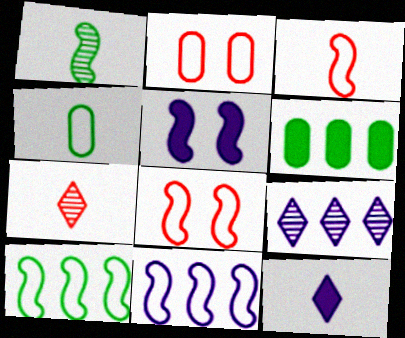[]